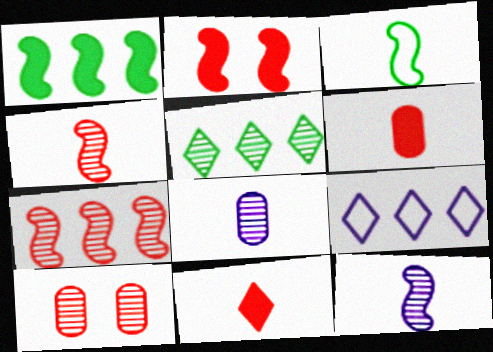[[3, 8, 11], 
[5, 10, 12]]